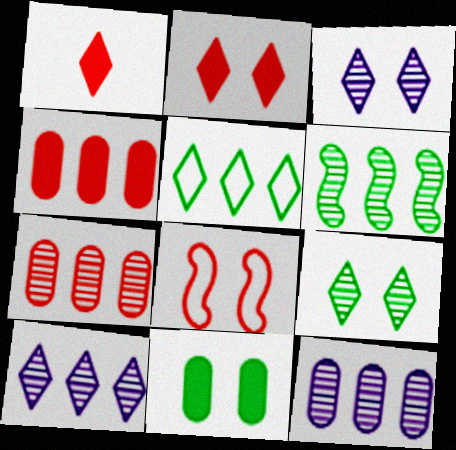[[1, 3, 5], 
[1, 7, 8], 
[3, 8, 11], 
[6, 7, 10]]